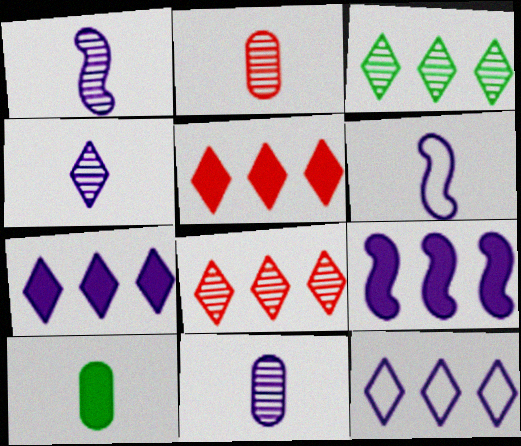[[1, 4, 11], 
[3, 5, 12]]